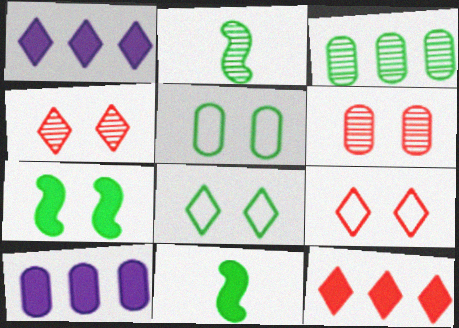[[2, 9, 10], 
[3, 8, 11]]